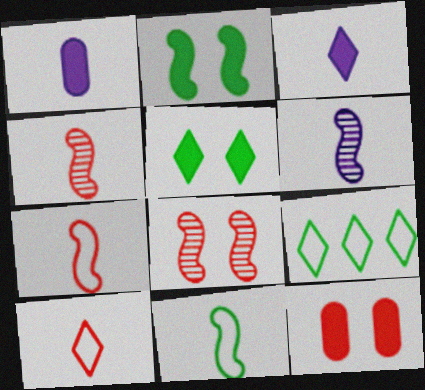[[1, 8, 9], 
[6, 9, 12]]